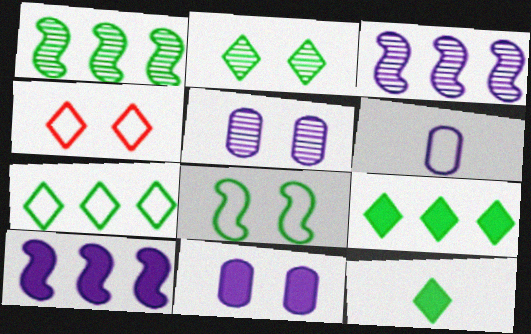[[2, 7, 12]]